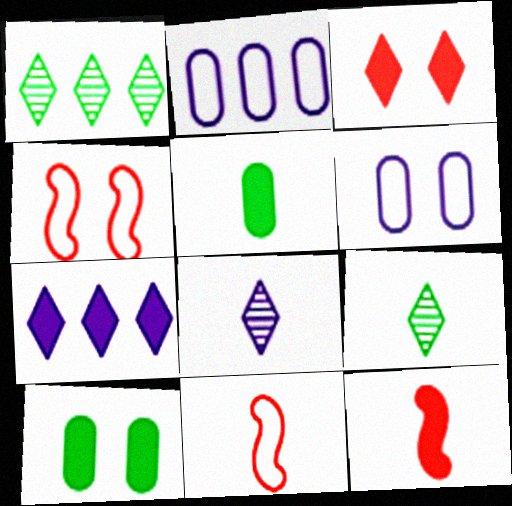[[1, 6, 12], 
[5, 8, 11], 
[7, 10, 12]]